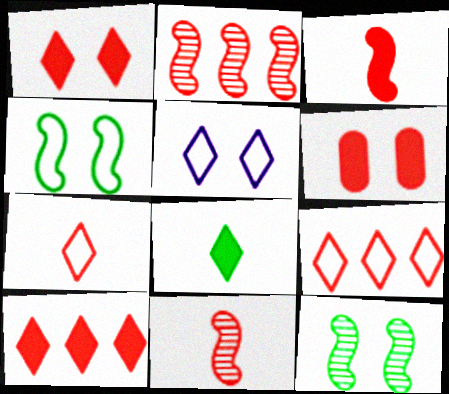[[2, 6, 7], 
[3, 6, 10], 
[5, 6, 12], 
[6, 9, 11]]